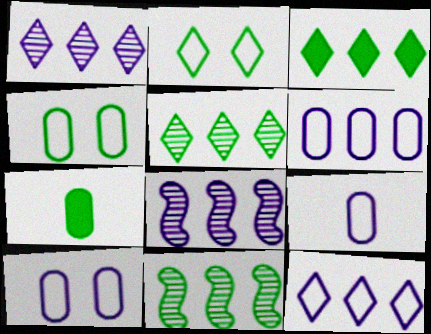[[2, 7, 11], 
[6, 9, 10]]